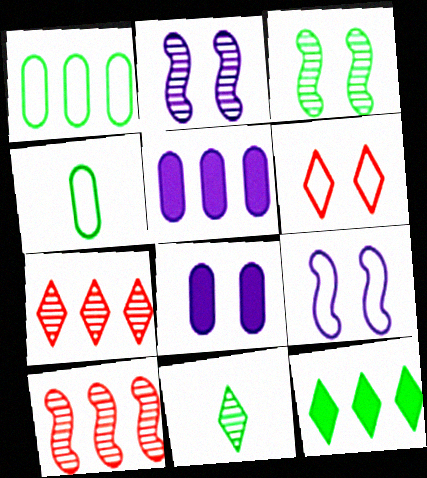[[3, 4, 12], 
[3, 6, 8]]